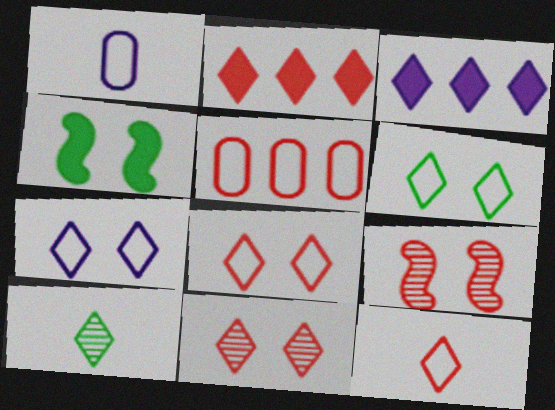[[2, 7, 10], 
[2, 11, 12], 
[3, 8, 10], 
[6, 7, 8]]